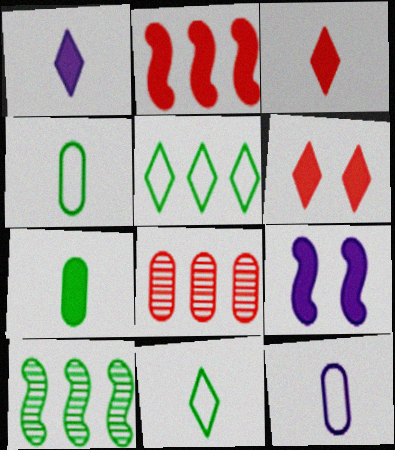[[6, 10, 12], 
[8, 9, 11]]